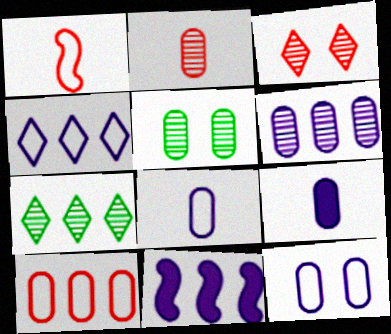[[2, 5, 6], 
[4, 6, 11], 
[5, 9, 10], 
[6, 9, 12], 
[7, 10, 11]]